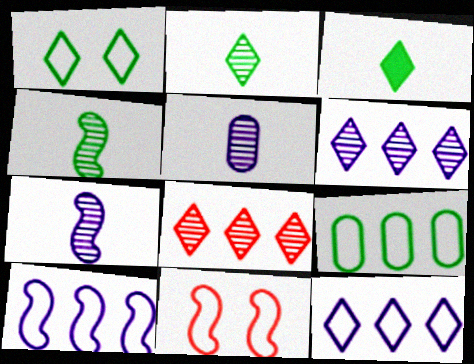[]